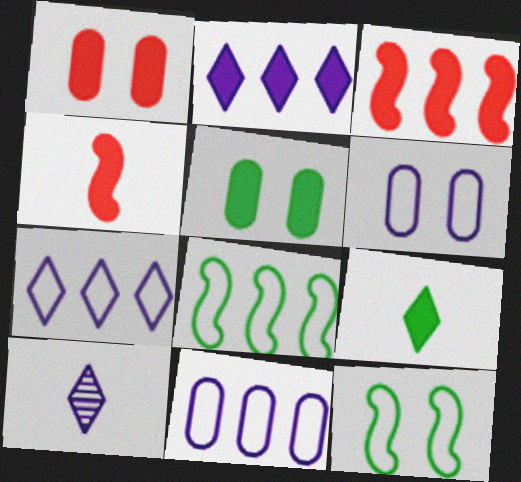[[1, 8, 10], 
[2, 4, 5]]